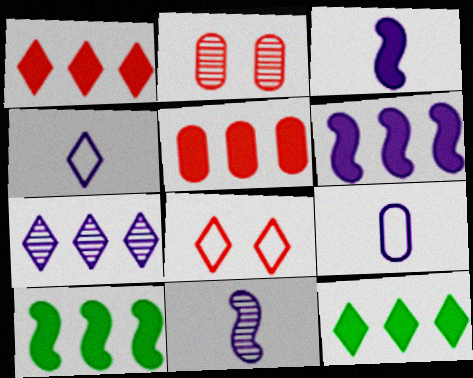[[2, 4, 10], 
[5, 6, 12]]